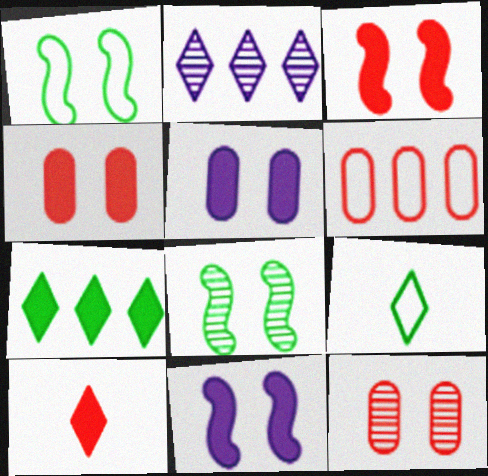[]